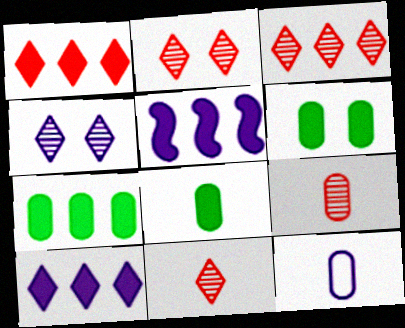[[1, 5, 7], 
[2, 3, 11], 
[4, 5, 12], 
[6, 7, 8], 
[8, 9, 12]]